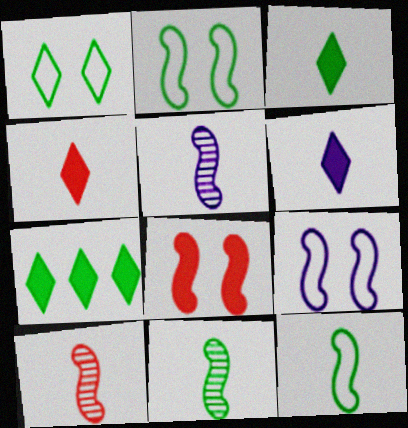[[3, 4, 6], 
[5, 10, 11]]